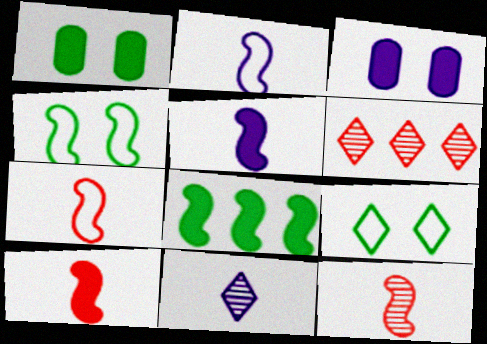[[1, 2, 6], 
[7, 10, 12]]